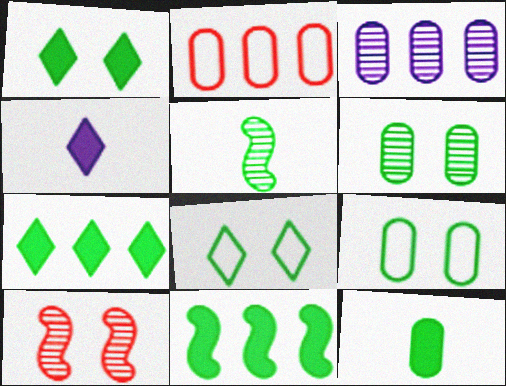[[1, 11, 12], 
[5, 7, 9]]